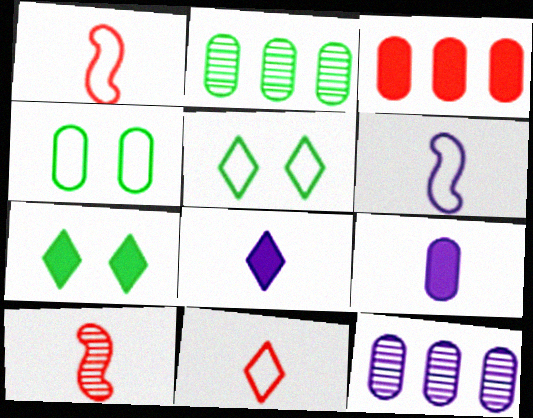[[1, 7, 12]]